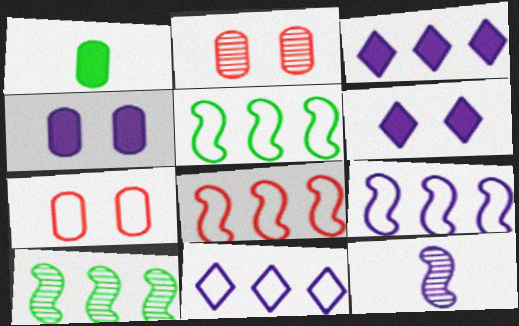[[4, 11, 12], 
[5, 8, 9]]